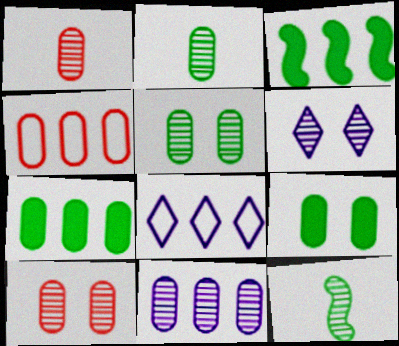[[1, 5, 11], 
[2, 10, 11], 
[4, 7, 11]]